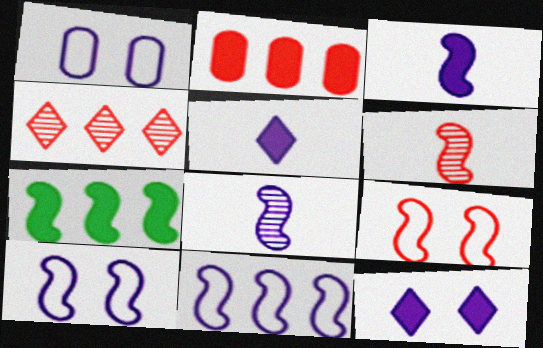[[6, 7, 10], 
[7, 8, 9]]